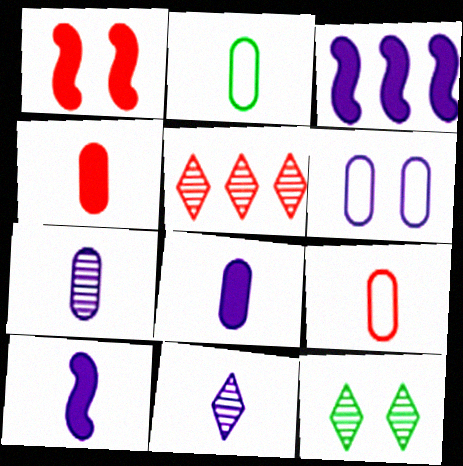[[1, 5, 9], 
[1, 6, 12], 
[2, 4, 7], 
[3, 6, 11], 
[3, 9, 12], 
[5, 11, 12]]